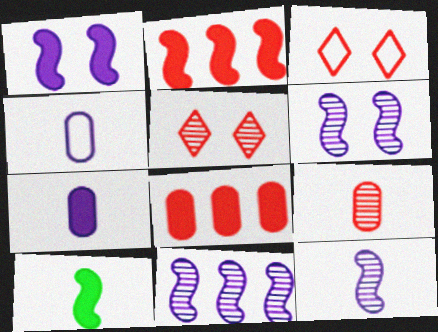[[1, 2, 10], 
[2, 3, 9], 
[6, 11, 12]]